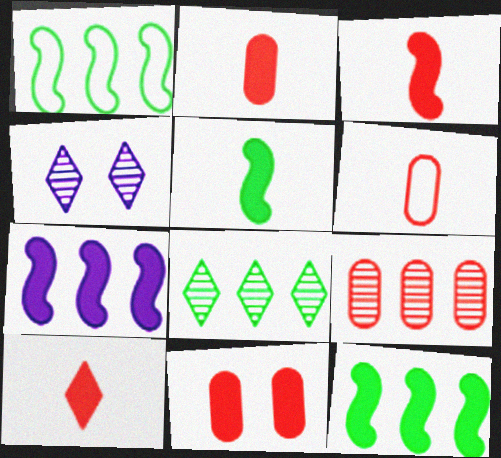[[1, 2, 4], 
[2, 3, 10], 
[4, 6, 12], 
[6, 9, 11]]